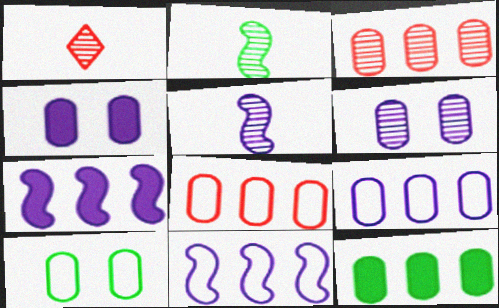[[1, 7, 10], 
[3, 9, 12]]